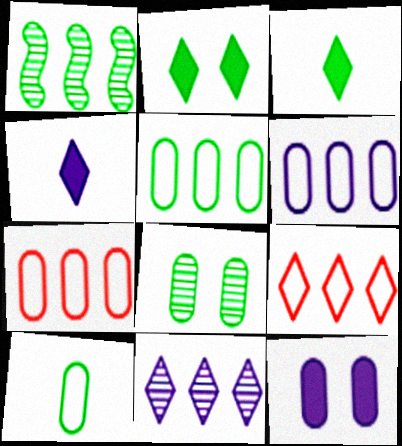[[1, 2, 10], 
[5, 6, 7]]